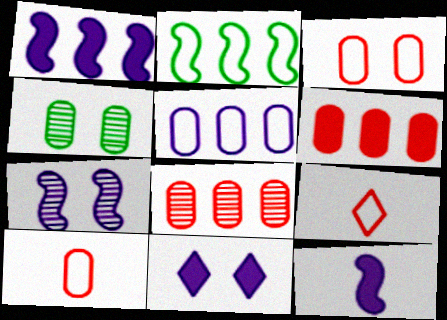[[1, 4, 9]]